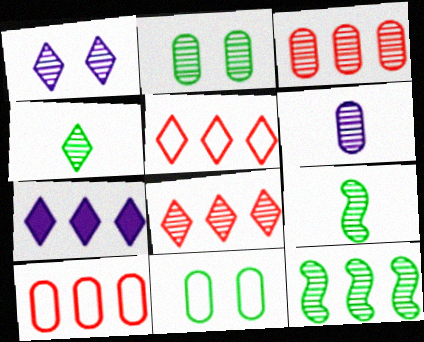[[1, 3, 9], 
[1, 4, 8], 
[2, 3, 6], 
[2, 4, 12], 
[7, 10, 12]]